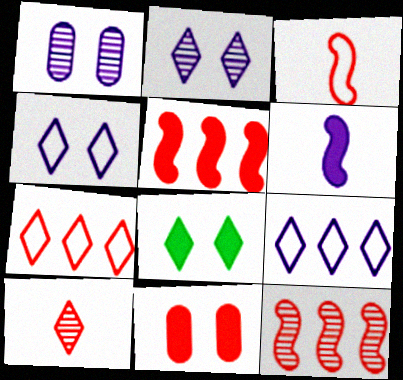[[1, 6, 9], 
[8, 9, 10]]